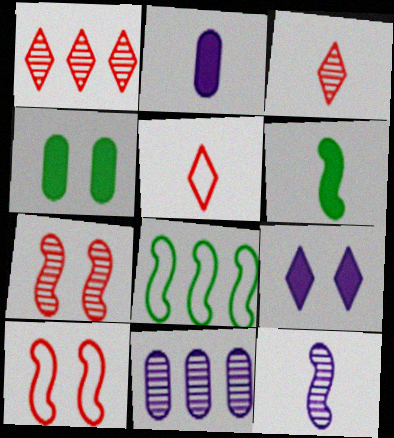[]